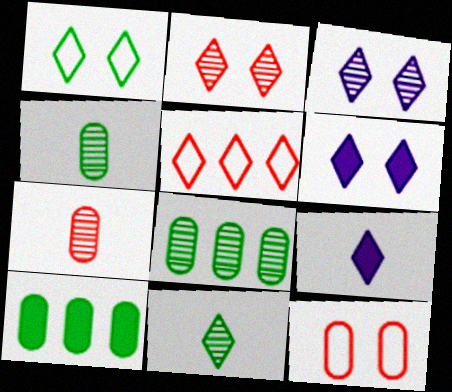[[1, 2, 6], 
[5, 6, 11]]